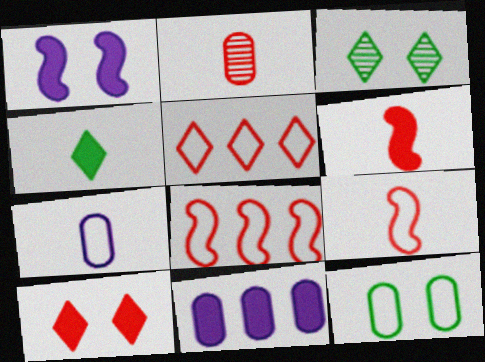[[2, 8, 10], 
[2, 11, 12], 
[3, 9, 11]]